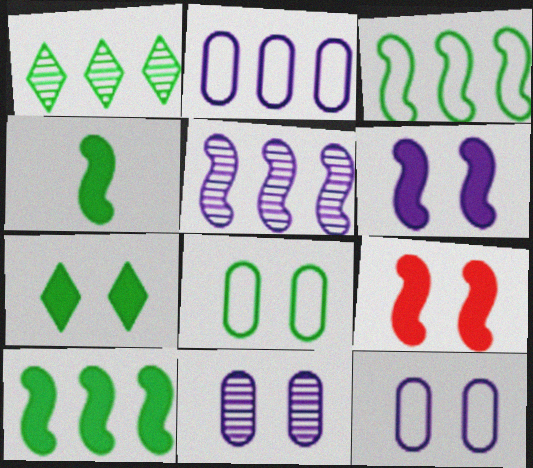[[1, 4, 8]]